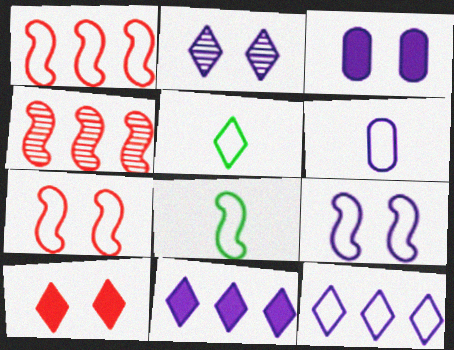[[1, 8, 9], 
[2, 3, 9], 
[3, 4, 5], 
[6, 9, 12]]